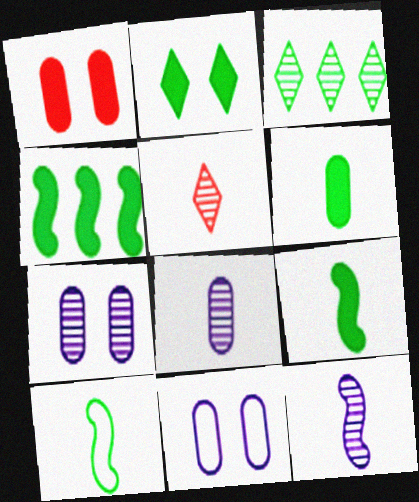[[2, 4, 6], 
[4, 5, 11]]